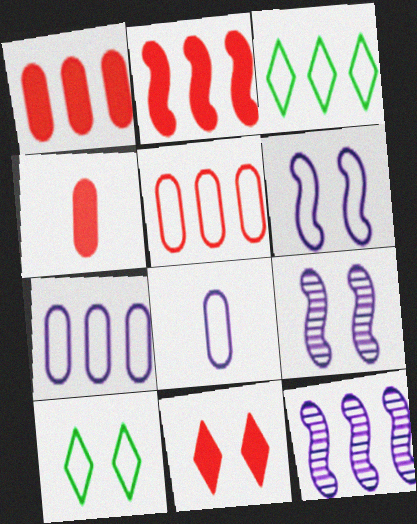[[1, 3, 12], 
[2, 4, 11], 
[3, 4, 9], 
[4, 10, 12]]